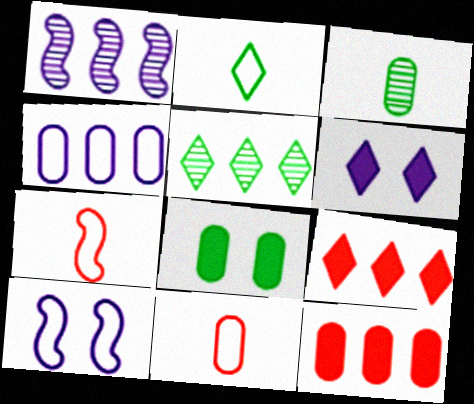[[3, 9, 10]]